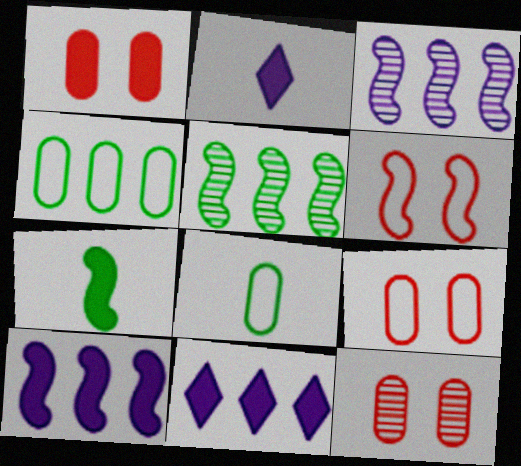[[1, 7, 11], 
[1, 9, 12], 
[2, 5, 9], 
[3, 6, 7]]